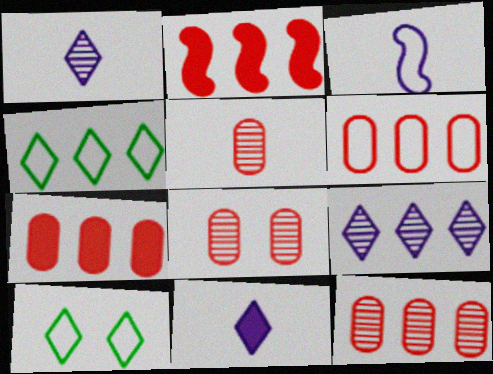[[3, 6, 10], 
[5, 8, 12], 
[6, 7, 12]]